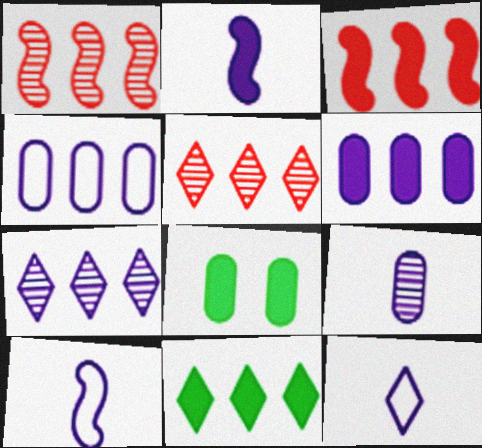[[1, 4, 11], 
[1, 8, 12], 
[2, 9, 12], 
[3, 6, 11], 
[5, 8, 10]]